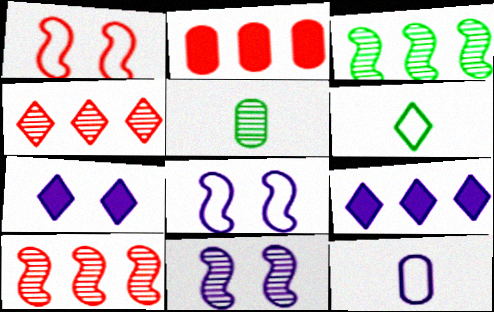[[1, 5, 9], 
[2, 6, 11], 
[4, 5, 11], 
[4, 6, 7], 
[9, 11, 12]]